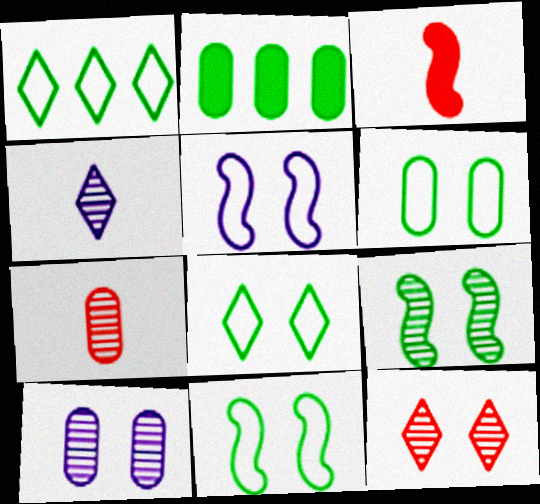[[1, 3, 10], 
[6, 8, 11], 
[9, 10, 12]]